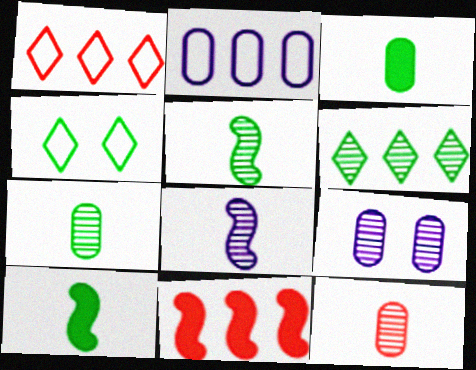[[1, 9, 10], 
[2, 6, 11]]